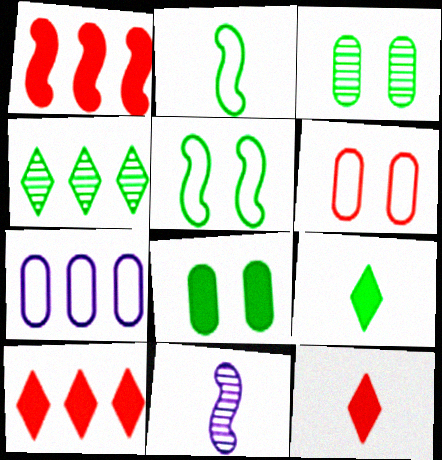[[1, 4, 7], 
[1, 5, 11], 
[2, 4, 8]]